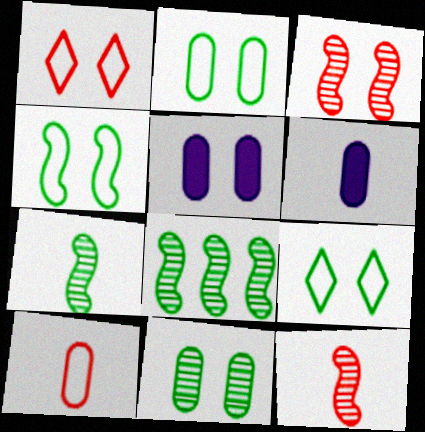[[1, 6, 8], 
[2, 4, 9], 
[3, 5, 9]]